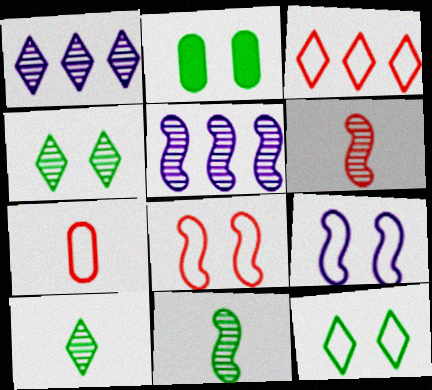[[3, 7, 8]]